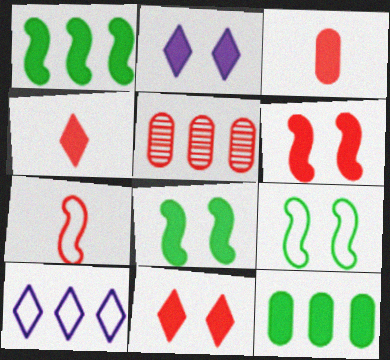[[1, 2, 3], 
[1, 5, 10], 
[5, 7, 11]]